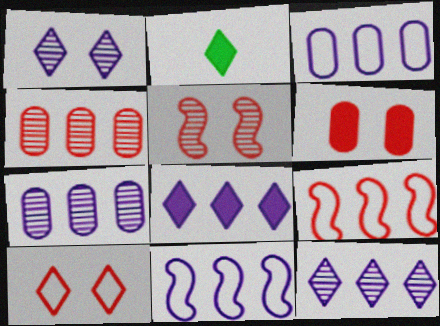[[2, 3, 5], 
[2, 10, 12], 
[5, 6, 10], 
[7, 8, 11]]